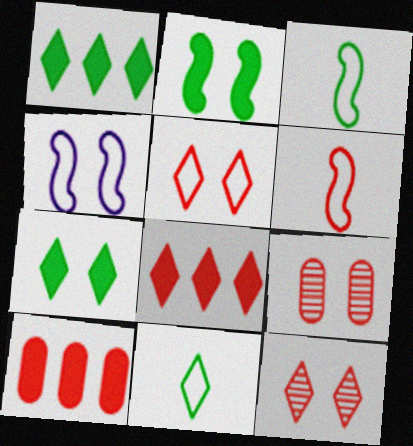[[4, 7, 9], 
[6, 8, 9], 
[6, 10, 12]]